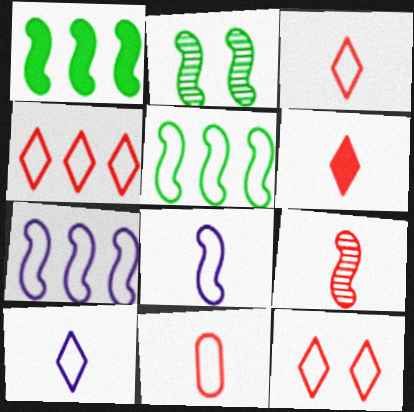[[3, 4, 12], 
[6, 9, 11]]